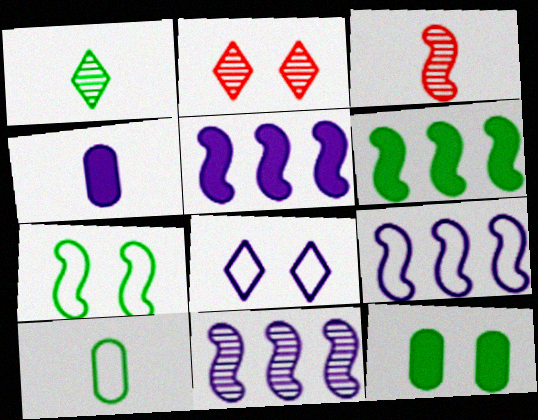[[2, 5, 10], 
[3, 5, 7], 
[4, 8, 11], 
[5, 9, 11]]